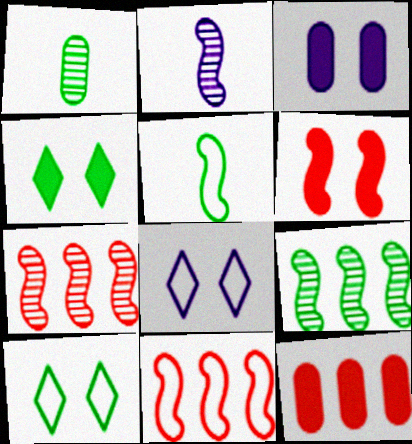[[2, 10, 12], 
[3, 4, 6]]